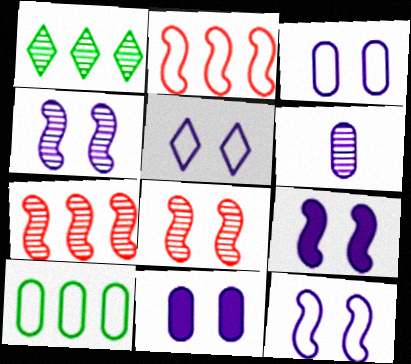[[1, 6, 8], 
[3, 5, 12], 
[4, 5, 11], 
[4, 9, 12]]